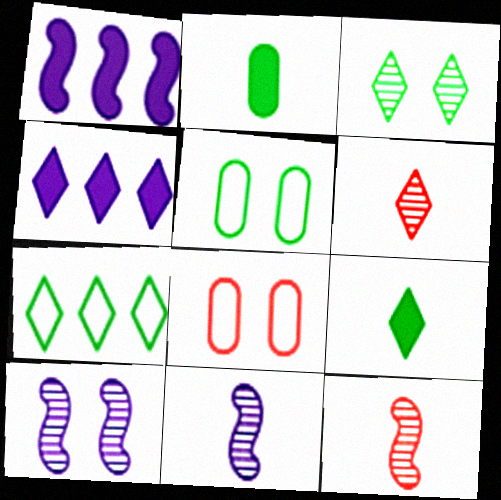[[1, 5, 6], 
[3, 7, 9], 
[4, 5, 12]]